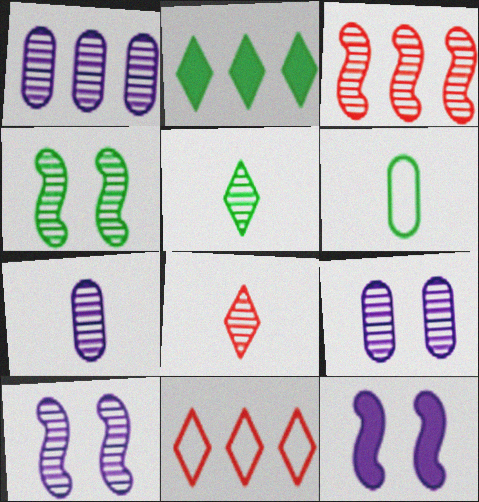[[1, 4, 8], 
[1, 7, 9], 
[2, 4, 6], 
[3, 5, 9]]